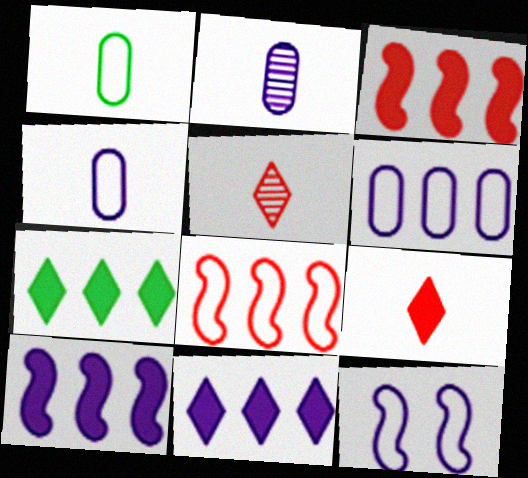[[2, 11, 12]]